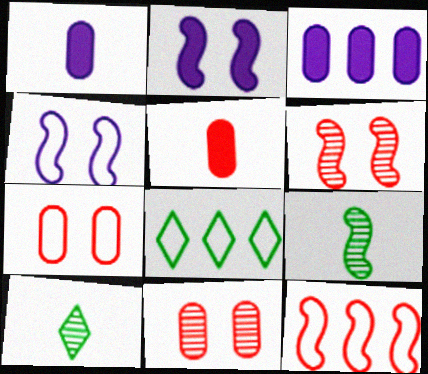[[1, 6, 8], 
[2, 9, 12]]